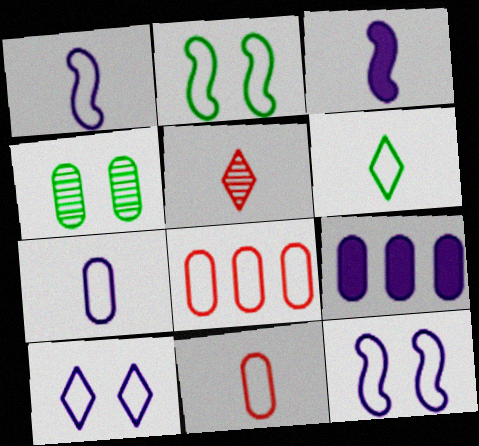[[1, 6, 11], 
[2, 5, 9], 
[4, 9, 11], 
[6, 8, 12]]